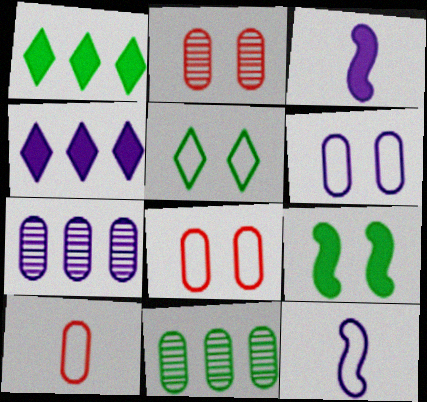[[1, 2, 12]]